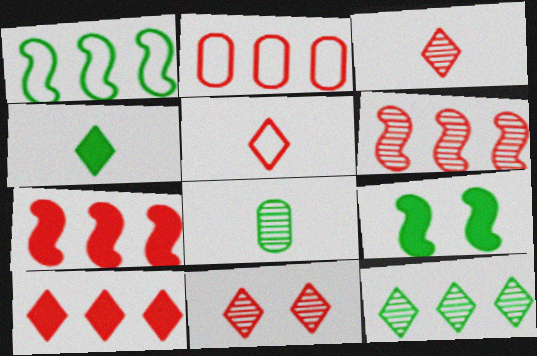[[2, 6, 10], 
[5, 10, 11]]